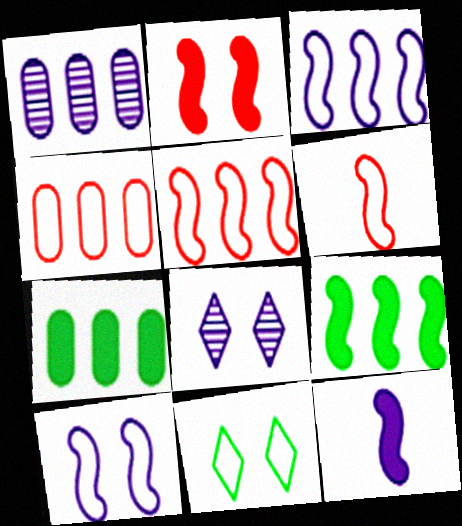[[1, 4, 7], 
[2, 9, 12], 
[6, 7, 8]]